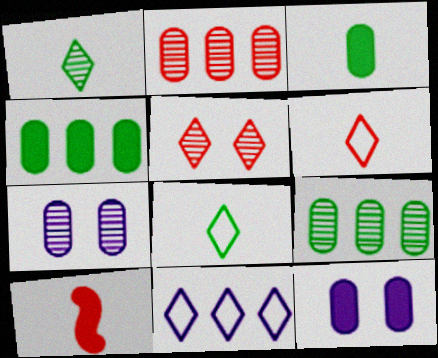[]